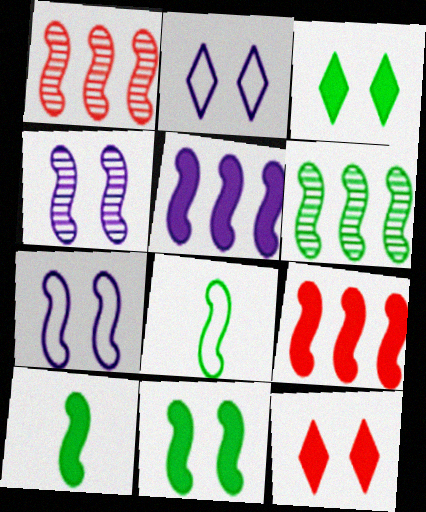[[1, 7, 10], 
[4, 8, 9], 
[6, 8, 11]]